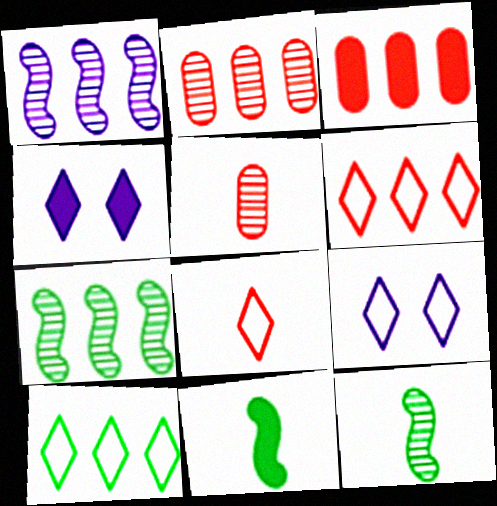[[1, 3, 10], 
[2, 9, 11], 
[3, 4, 11], 
[3, 9, 12], 
[8, 9, 10]]